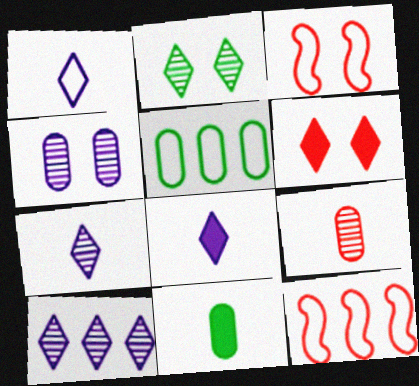[[1, 3, 5], 
[1, 7, 8], 
[3, 10, 11], 
[6, 9, 12]]